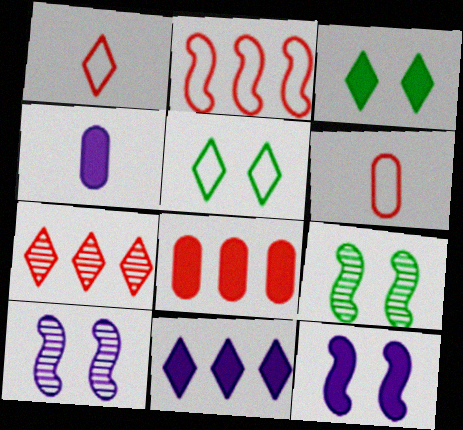[[2, 7, 8], 
[4, 11, 12], 
[6, 9, 11]]